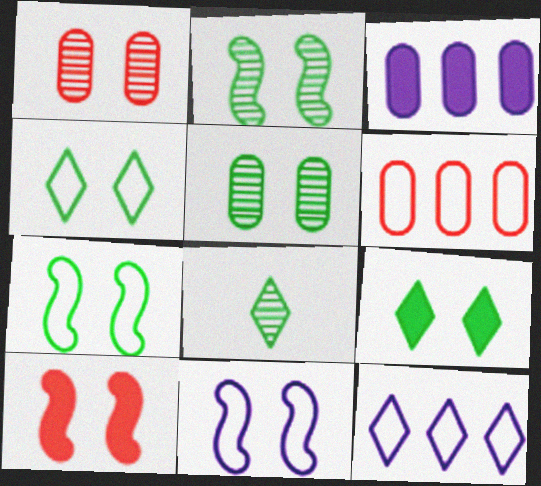[[1, 9, 11], 
[2, 10, 11], 
[5, 7, 9]]